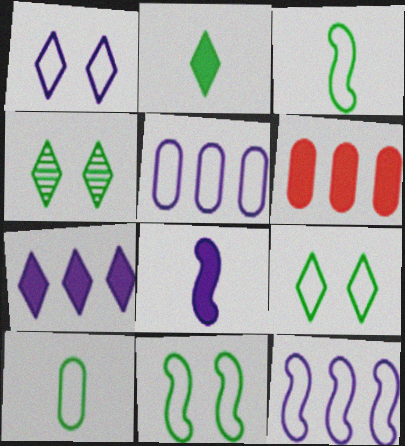[]